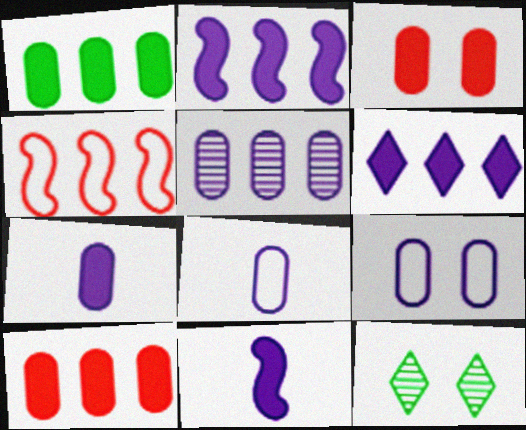[[1, 3, 7], 
[4, 7, 12], 
[5, 7, 9]]